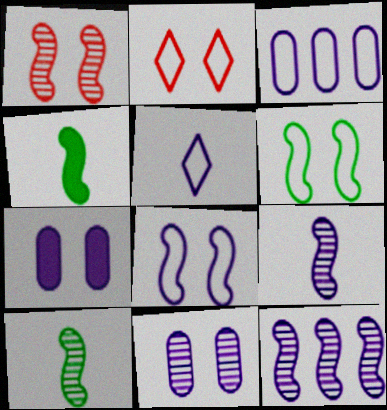[[1, 10, 12], 
[3, 5, 8], 
[5, 7, 12]]